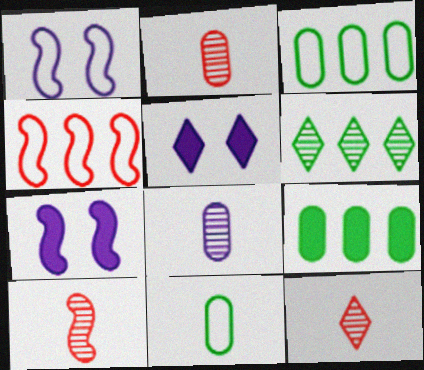[[1, 9, 12], 
[2, 10, 12], 
[3, 5, 10], 
[3, 7, 12]]